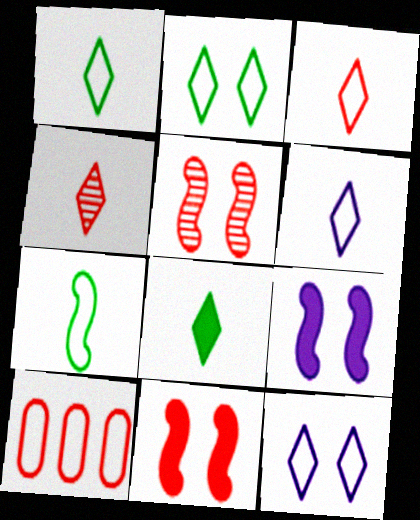[[1, 3, 6], 
[4, 6, 8], 
[4, 10, 11], 
[7, 10, 12]]